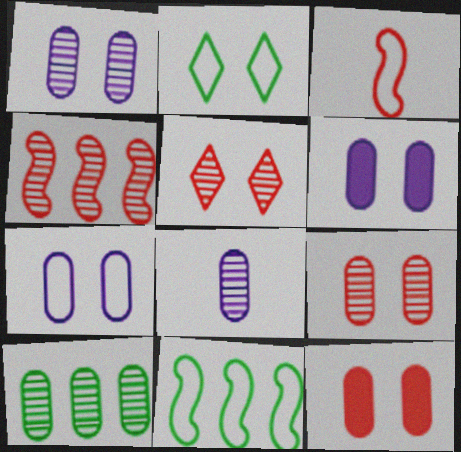[[1, 6, 7], 
[8, 9, 10]]